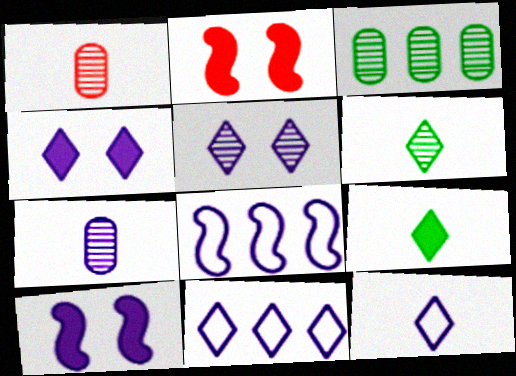[[2, 3, 12], 
[4, 7, 8], 
[7, 10, 11]]